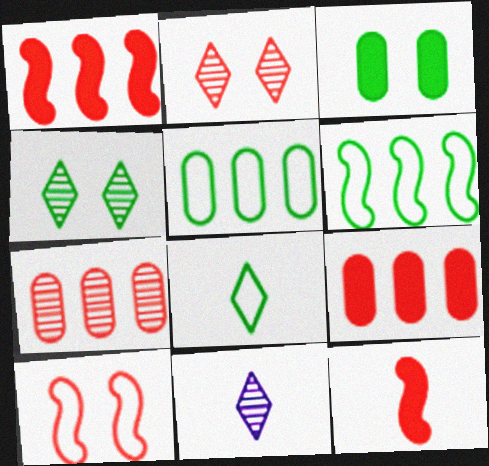[]